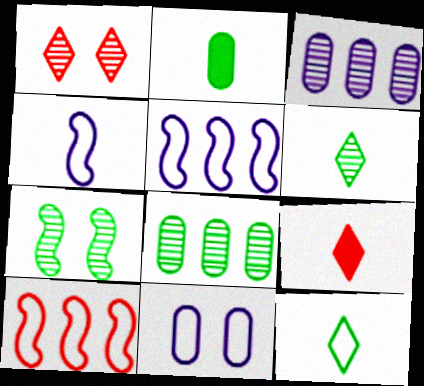[[1, 2, 5], 
[6, 7, 8], 
[10, 11, 12]]